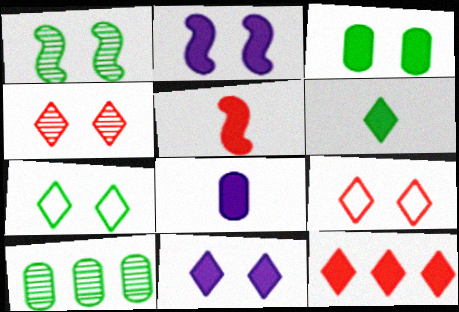[[1, 3, 7], 
[4, 7, 11], 
[5, 6, 8], 
[6, 11, 12]]